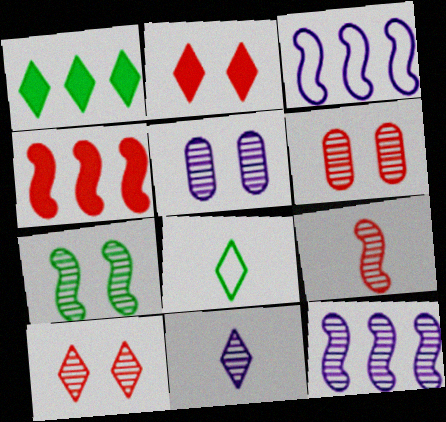[[4, 5, 8], 
[5, 7, 10], 
[5, 11, 12], 
[7, 9, 12]]